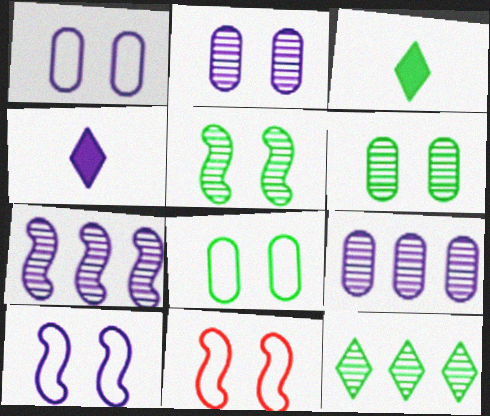[[1, 4, 7], 
[3, 9, 11], 
[4, 9, 10]]